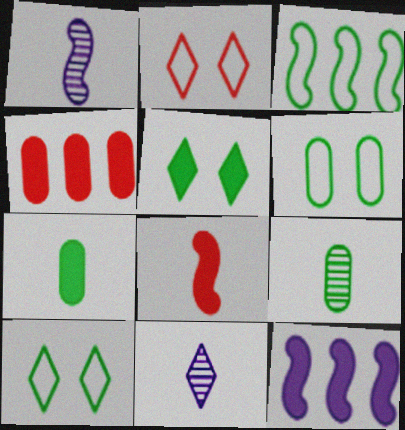[[1, 4, 10], 
[2, 9, 12], 
[3, 5, 9]]